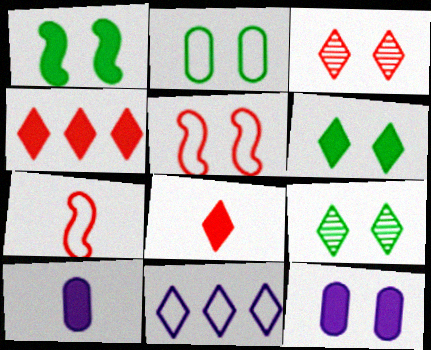[[1, 2, 9], 
[1, 4, 10], 
[2, 7, 11], 
[5, 9, 12], 
[8, 9, 11]]